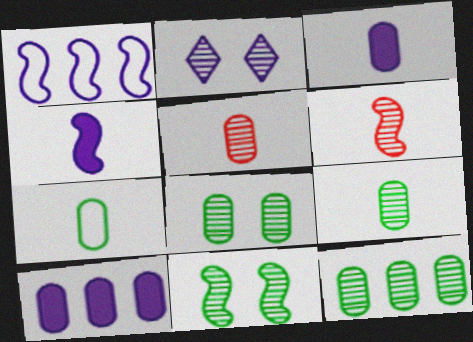[[1, 2, 3], 
[2, 6, 12], 
[3, 5, 7], 
[8, 9, 12]]